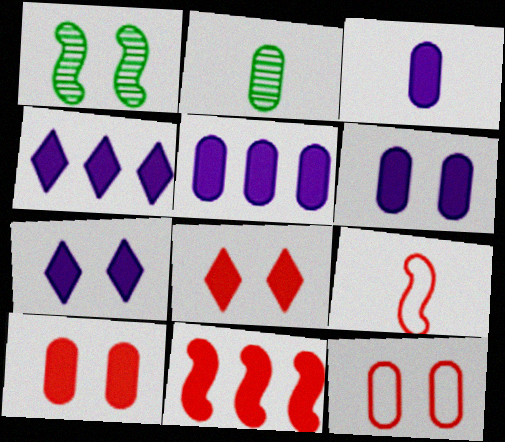[[1, 7, 12], 
[2, 5, 12], 
[3, 5, 6]]